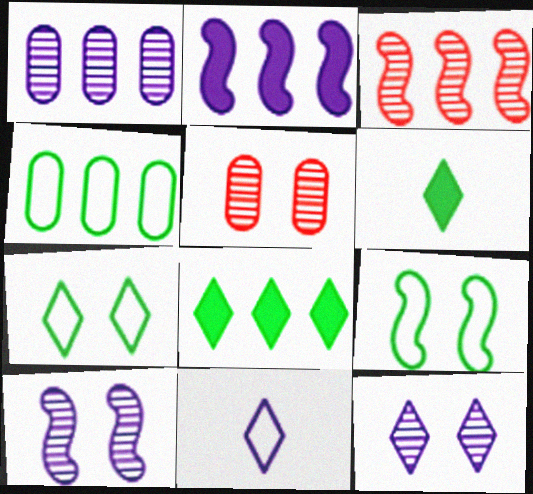[]